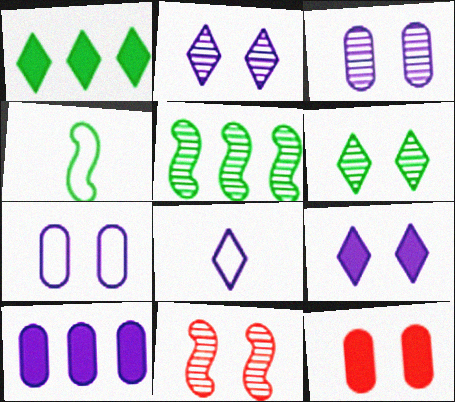[[3, 6, 11], 
[5, 8, 12]]